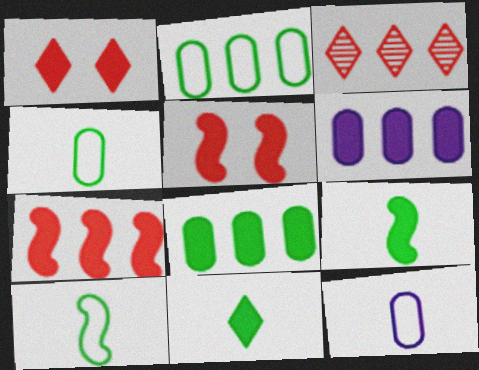[[1, 6, 9], 
[5, 6, 11]]